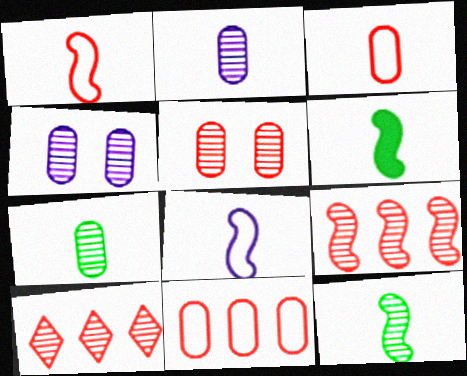[[4, 10, 12]]